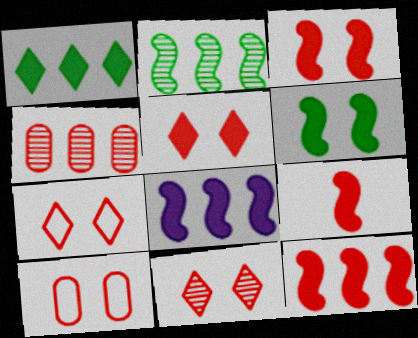[[3, 9, 12], 
[3, 10, 11], 
[4, 7, 9], 
[5, 7, 11], 
[6, 8, 9]]